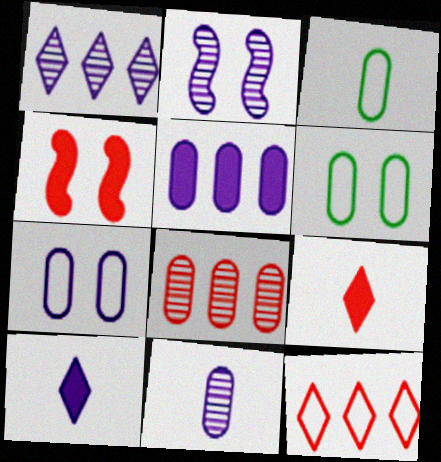[[1, 2, 11], 
[1, 3, 4], 
[5, 7, 11]]